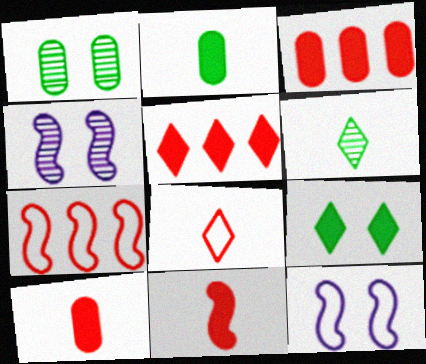[[3, 6, 12]]